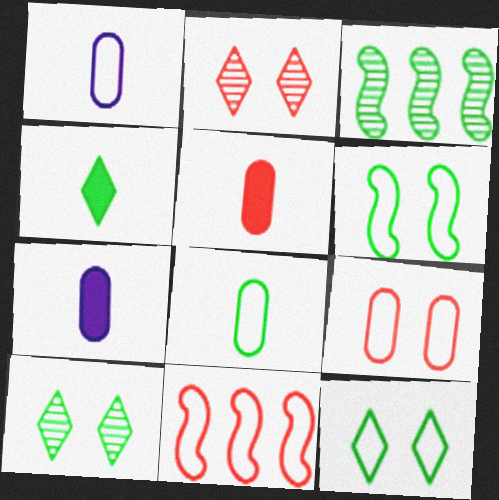[[1, 11, 12], 
[2, 5, 11], 
[7, 10, 11]]